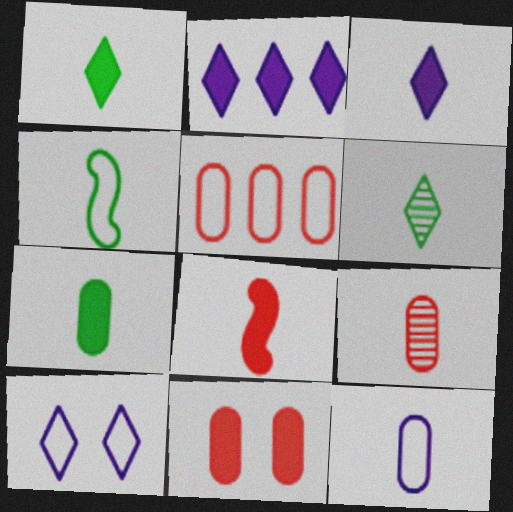[[3, 4, 9], 
[3, 7, 8], 
[4, 5, 10], 
[4, 6, 7], 
[5, 9, 11], 
[6, 8, 12], 
[7, 9, 12]]